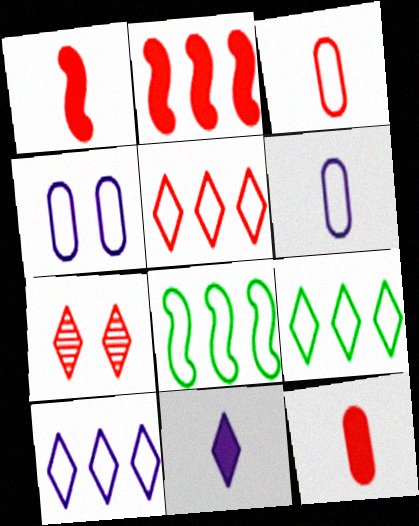[[2, 3, 7], 
[5, 9, 10], 
[7, 9, 11]]